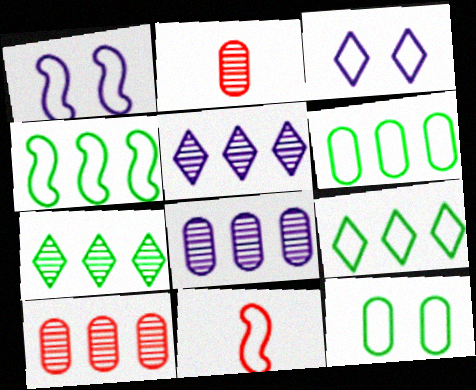[[1, 4, 11], 
[3, 6, 11], 
[4, 6, 9]]